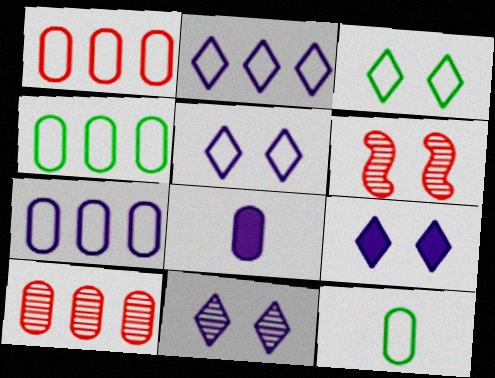[[1, 4, 7], 
[5, 9, 11]]